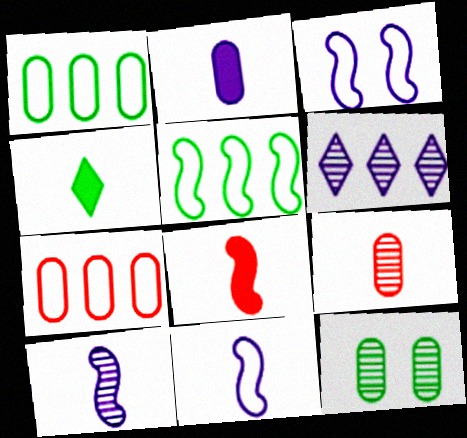[[2, 3, 6], 
[2, 4, 8], 
[2, 7, 12], 
[4, 5, 12], 
[4, 9, 11]]